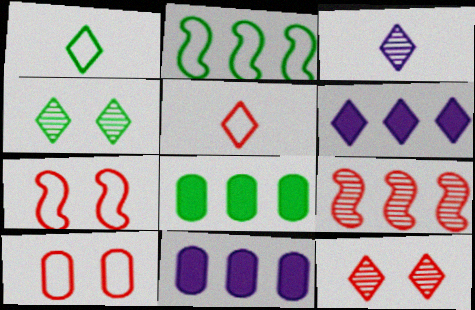[[1, 6, 12], 
[3, 7, 8], 
[4, 5, 6]]